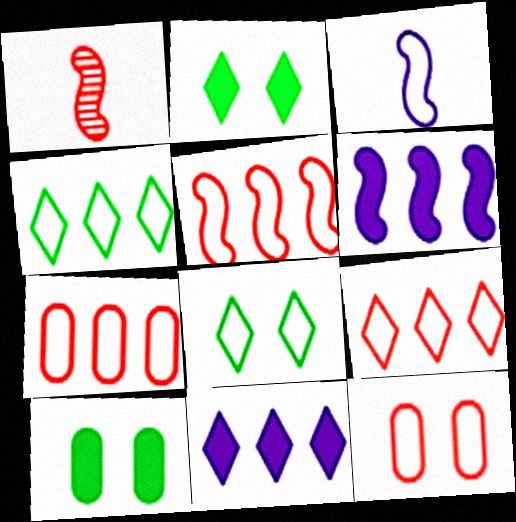[[3, 4, 12], 
[3, 7, 8], 
[5, 7, 9]]